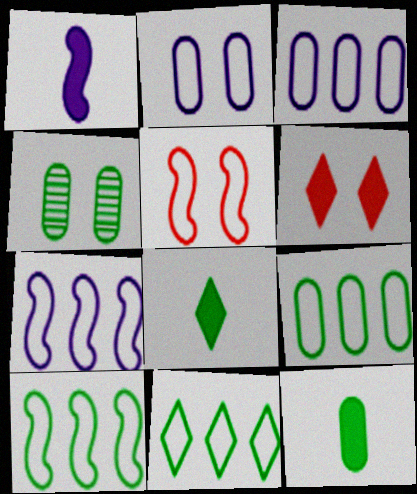[[4, 8, 10], 
[4, 9, 12], 
[9, 10, 11]]